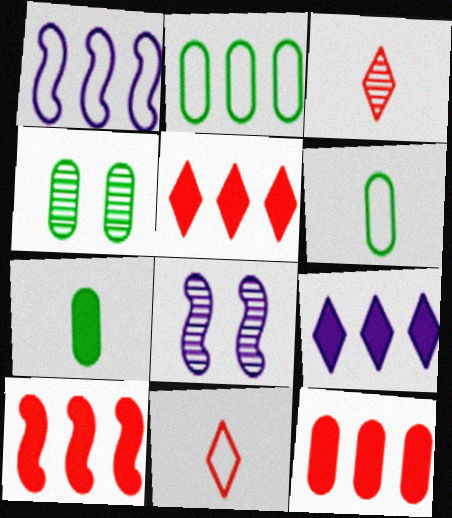[[2, 4, 7], 
[5, 6, 8], 
[5, 10, 12]]